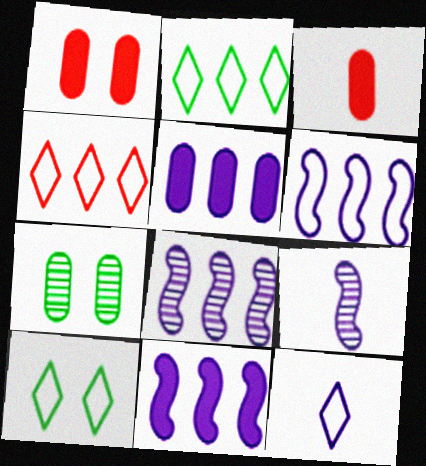[[1, 2, 9], 
[3, 8, 10], 
[4, 10, 12], 
[6, 8, 11]]